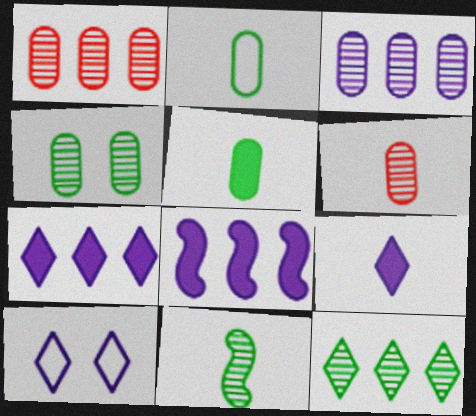[[3, 4, 6], 
[4, 11, 12]]